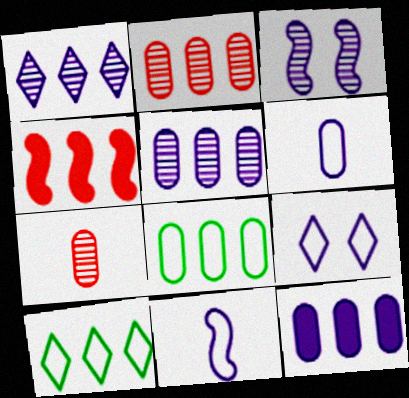[[1, 4, 8], 
[2, 8, 12], 
[4, 5, 10]]